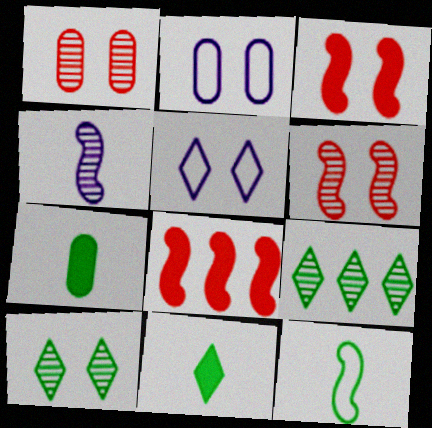[[1, 4, 9], 
[2, 3, 10]]